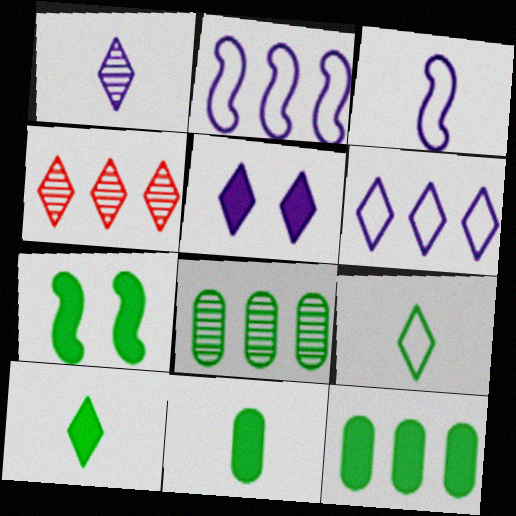[[1, 5, 6], 
[2, 4, 12], 
[4, 5, 9], 
[7, 8, 9], 
[7, 10, 12]]